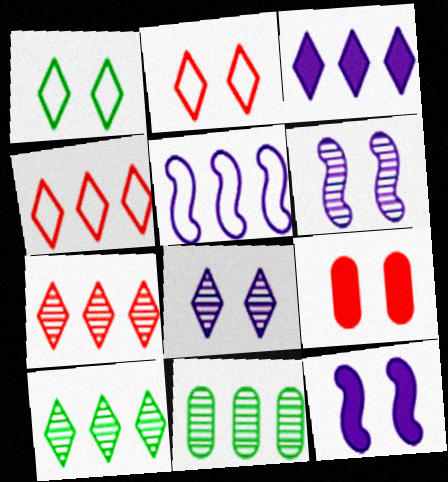[[1, 6, 9], 
[3, 4, 10]]